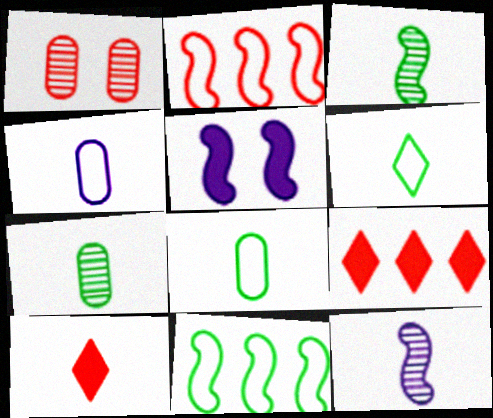[[1, 2, 10], 
[2, 3, 5], 
[3, 4, 10], 
[8, 10, 12]]